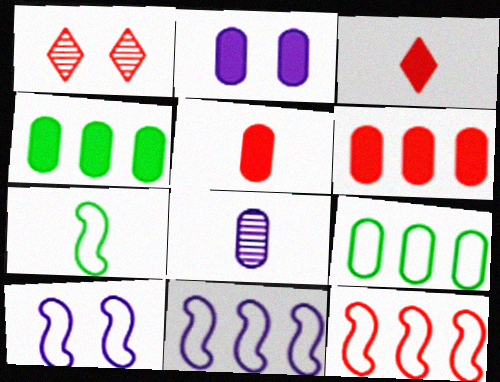[[1, 5, 12], 
[2, 4, 5], 
[3, 7, 8], 
[7, 10, 12]]